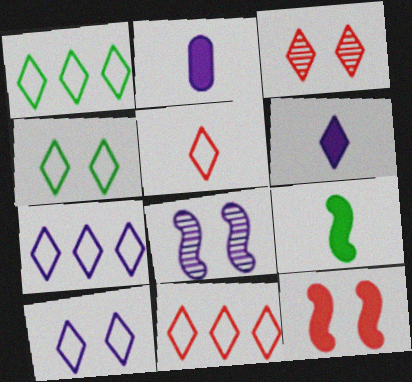[[1, 3, 6], 
[1, 5, 10], 
[1, 7, 11], 
[2, 7, 8], 
[4, 5, 7]]